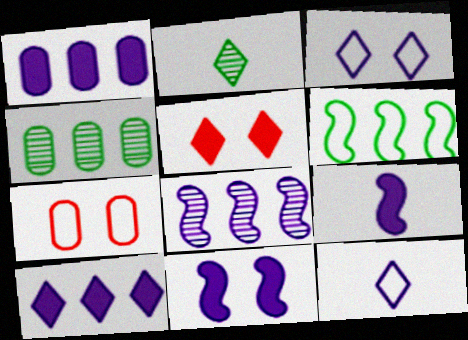[[6, 7, 12]]